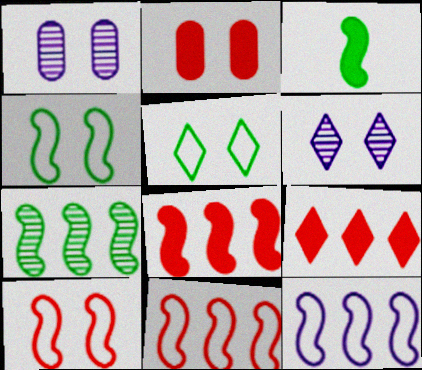[[2, 4, 6], 
[3, 4, 7], 
[7, 8, 12]]